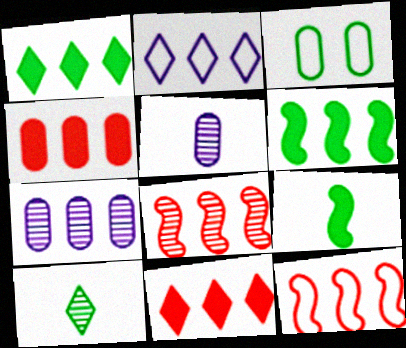[[1, 7, 12], 
[3, 4, 5], 
[3, 6, 10]]